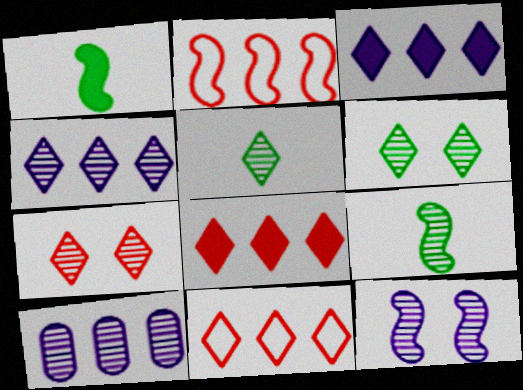[[1, 2, 12], 
[4, 5, 7], 
[7, 9, 10]]